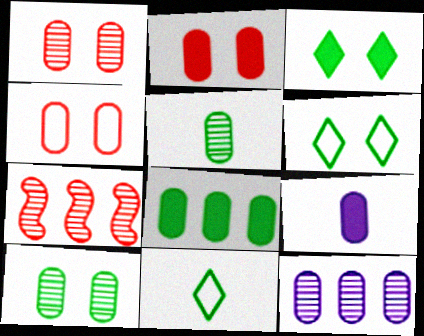[[1, 2, 4], 
[1, 5, 12], 
[2, 8, 9], 
[6, 7, 9]]